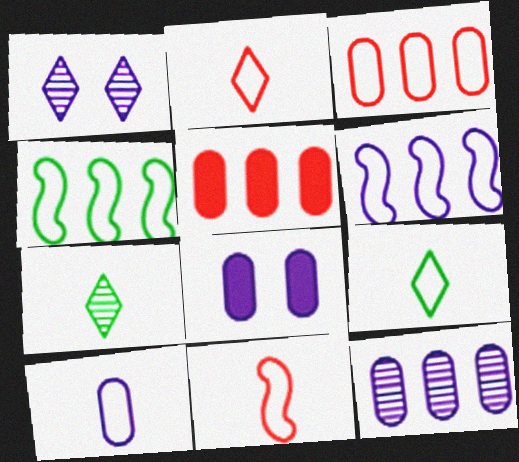[[8, 10, 12], 
[9, 10, 11]]